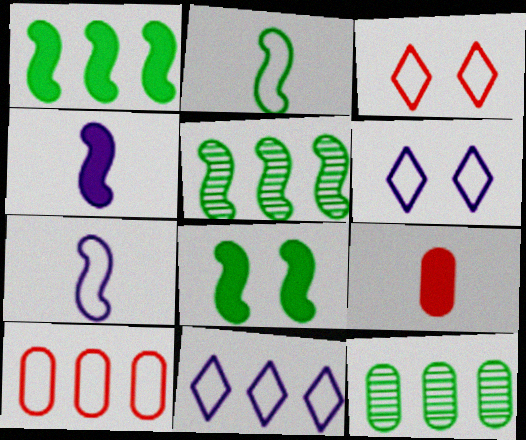[[2, 5, 8], 
[2, 6, 10], 
[3, 4, 12], 
[5, 6, 9]]